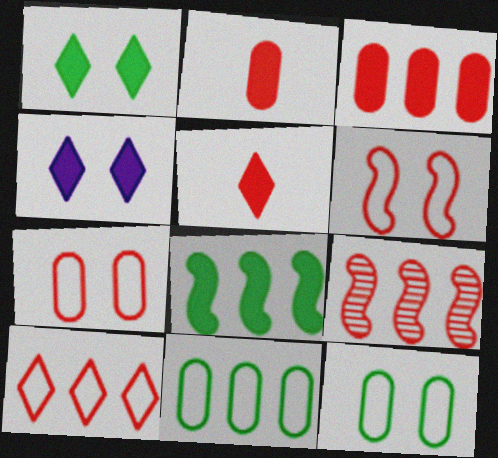[[2, 4, 8], 
[3, 9, 10], 
[5, 7, 9]]